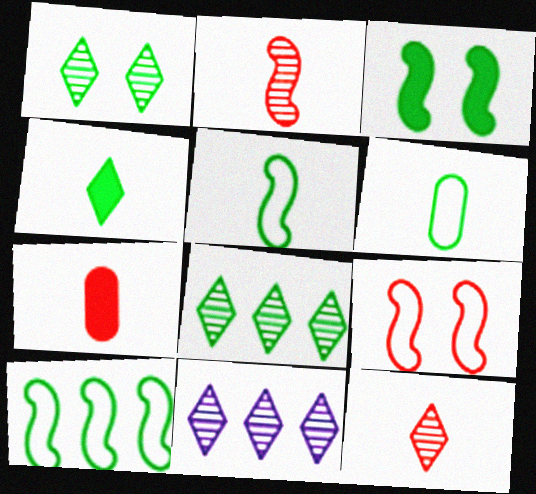[[1, 11, 12], 
[3, 6, 8]]